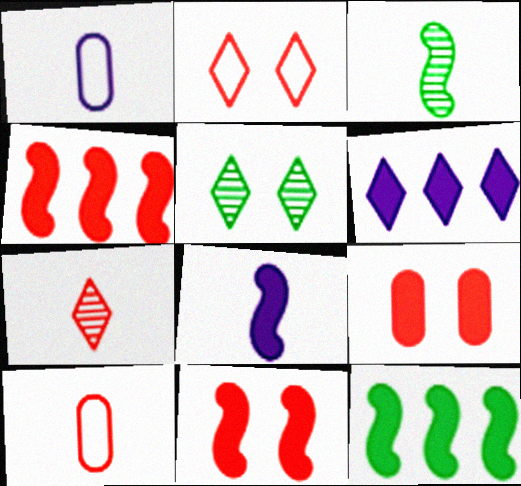[[1, 4, 5], 
[8, 11, 12]]